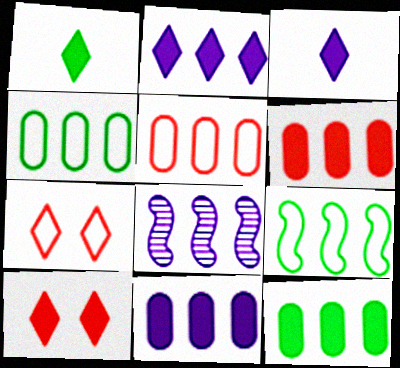[[1, 2, 10], 
[6, 11, 12]]